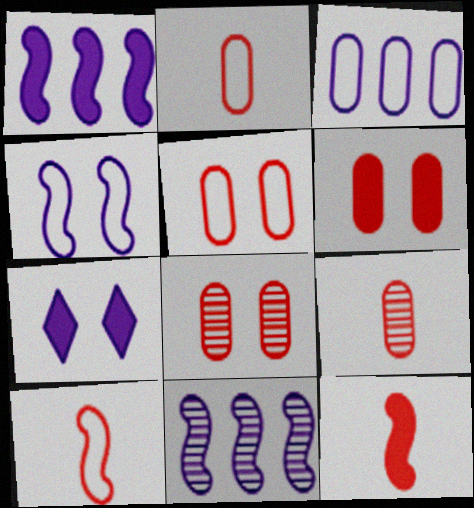[[5, 6, 8]]